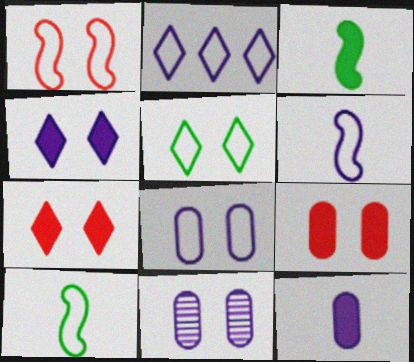[[1, 5, 8], 
[2, 6, 8]]